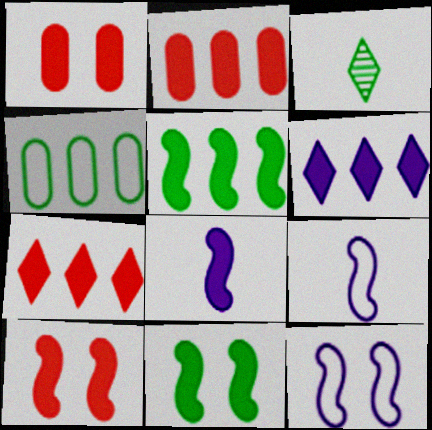[[2, 3, 12], 
[2, 5, 6], 
[3, 4, 11], 
[5, 8, 10]]